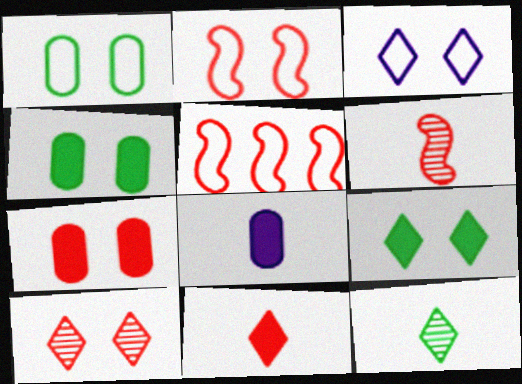[[1, 2, 3], 
[2, 7, 10], 
[3, 9, 10]]